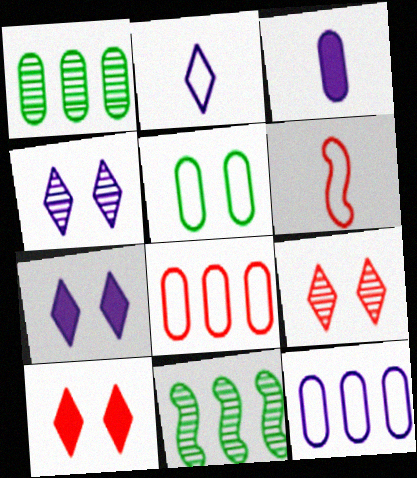[[1, 6, 7]]